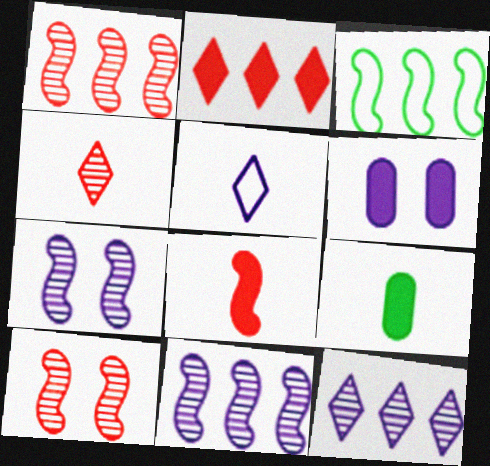[[3, 4, 6], 
[3, 7, 8], 
[5, 6, 11]]